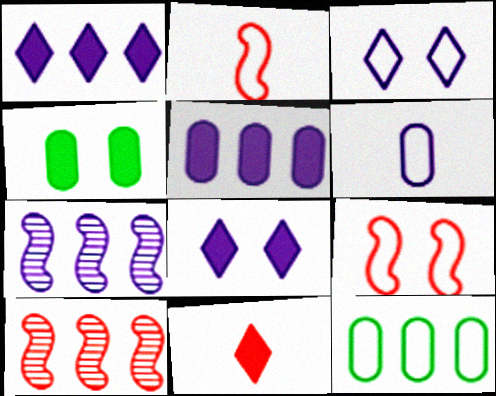[[1, 10, 12], 
[2, 3, 12], 
[6, 7, 8]]